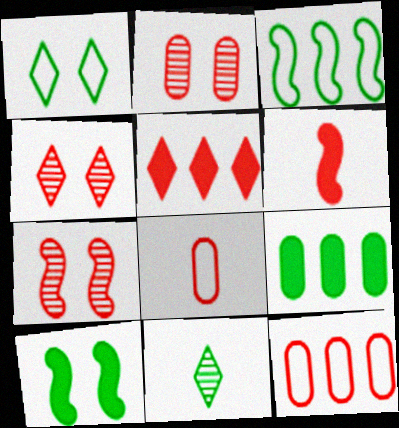[[2, 4, 7], 
[4, 6, 12], 
[5, 7, 8]]